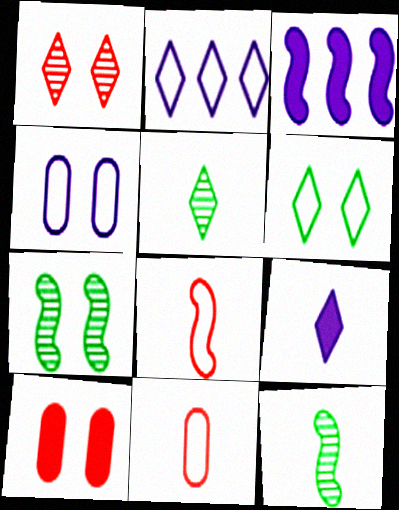[[2, 10, 12], 
[3, 7, 8], 
[9, 11, 12]]